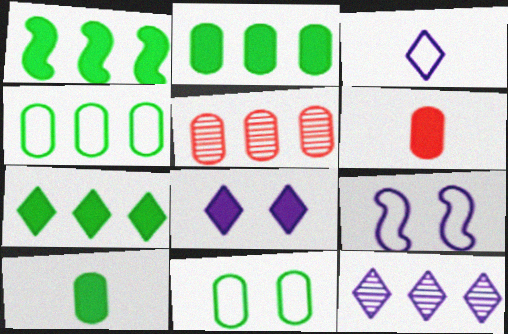[[1, 2, 7], 
[1, 6, 8], 
[3, 8, 12]]